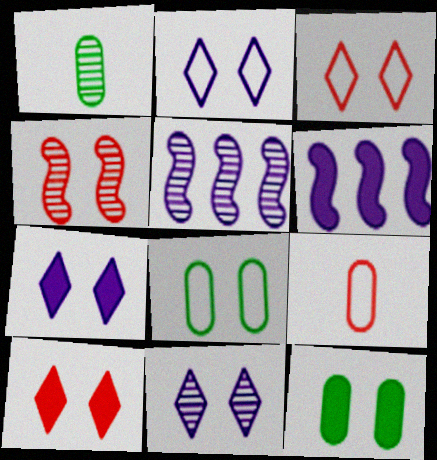[[1, 3, 6], 
[2, 4, 12], 
[2, 7, 11], 
[4, 7, 8]]